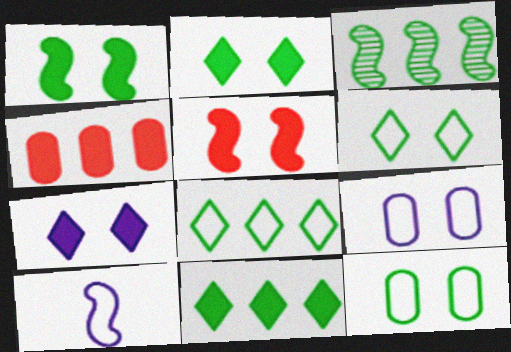[[3, 5, 10]]